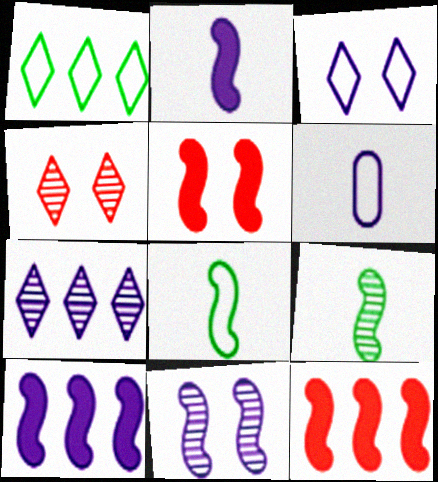[[8, 11, 12]]